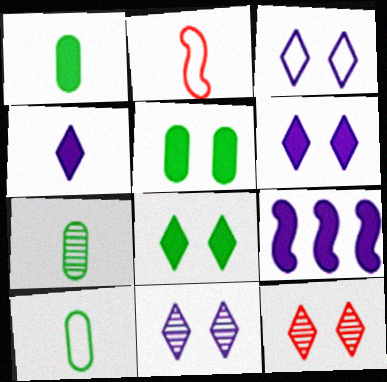[[1, 7, 10], 
[2, 4, 7], 
[3, 6, 11], 
[3, 8, 12], 
[9, 10, 12]]